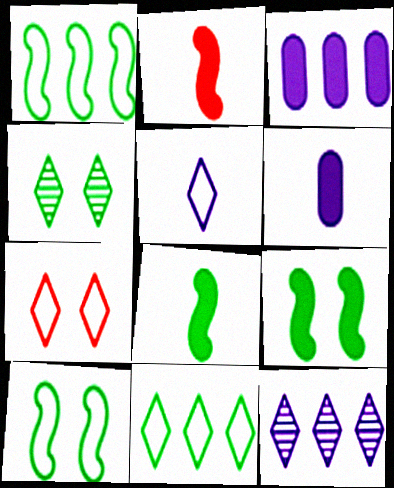[[5, 7, 11]]